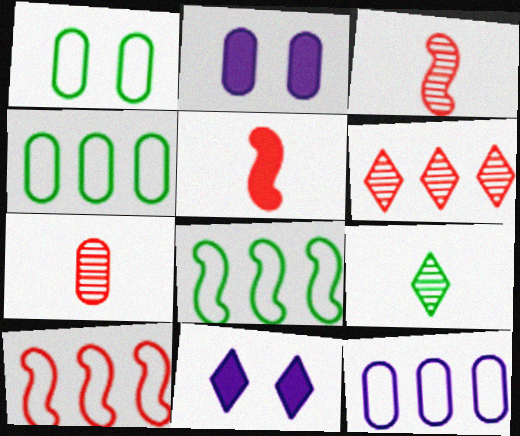[[2, 4, 7], 
[2, 9, 10], 
[3, 4, 11], 
[7, 8, 11]]